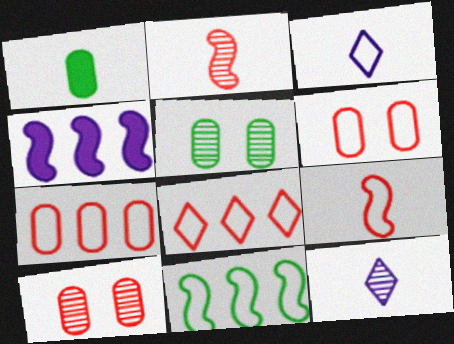[[1, 2, 3], 
[1, 9, 12], 
[3, 6, 11], 
[6, 8, 9]]